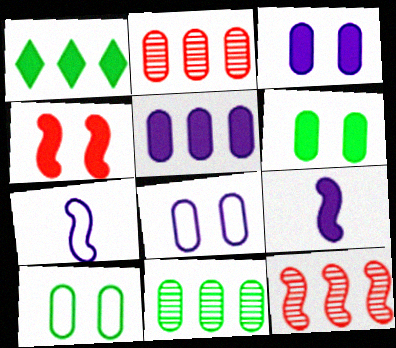[]